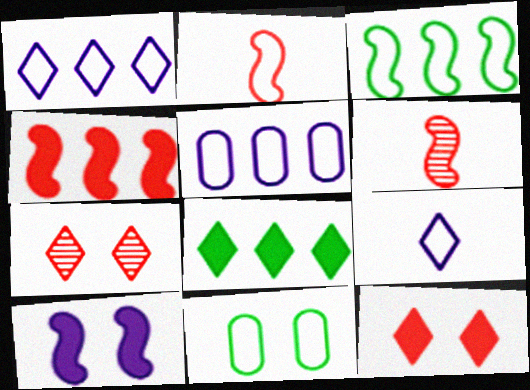[[1, 2, 11], 
[3, 6, 10], 
[7, 8, 9], 
[7, 10, 11]]